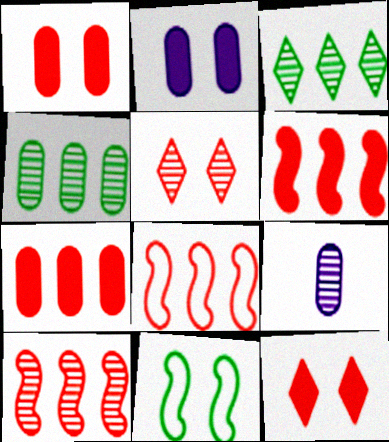[[2, 5, 11], 
[6, 8, 10]]